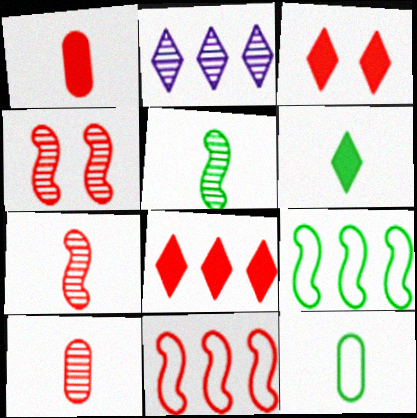[[3, 10, 11], 
[5, 6, 12]]